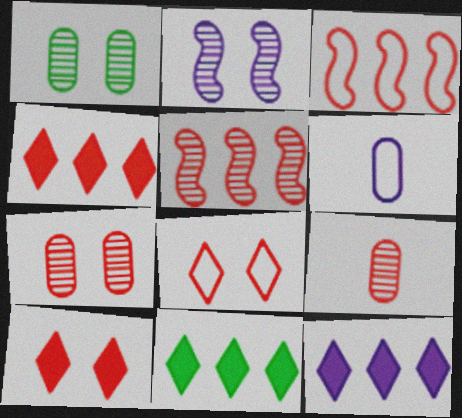[[2, 6, 12], 
[3, 9, 10], 
[4, 11, 12]]